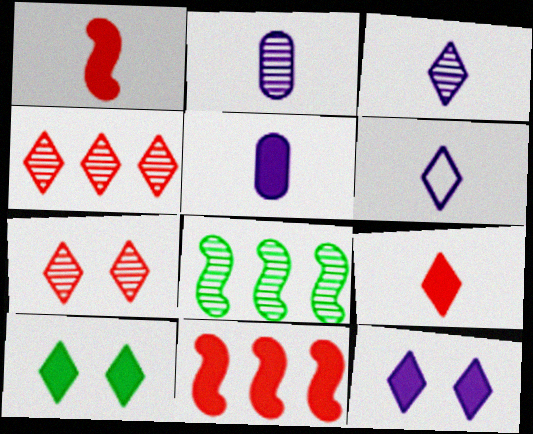[[2, 7, 8], 
[4, 6, 10], 
[5, 10, 11]]